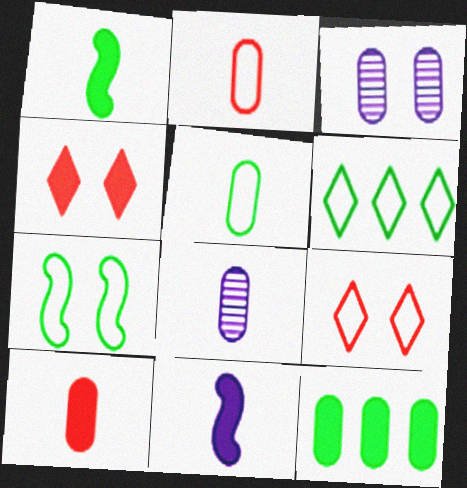[[2, 3, 12], 
[3, 4, 7], 
[4, 11, 12], 
[5, 6, 7], 
[5, 8, 10]]